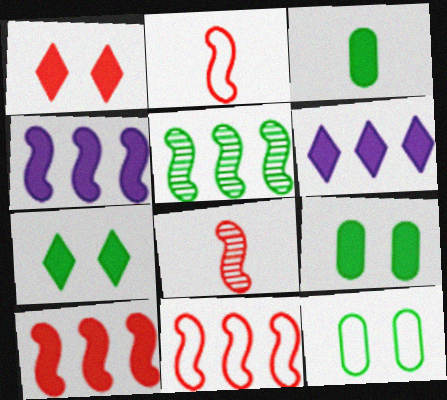[[1, 3, 4], 
[4, 5, 11], 
[6, 8, 12]]